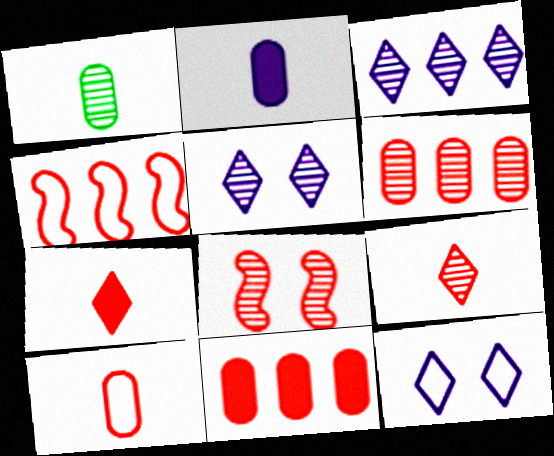[[1, 2, 10], 
[1, 3, 8], 
[6, 8, 9]]